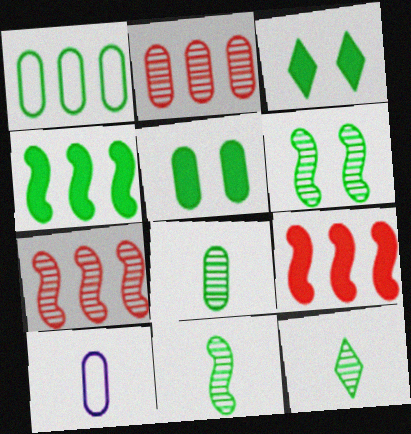[[1, 3, 11], 
[1, 5, 8], 
[2, 5, 10], 
[3, 7, 10], 
[8, 11, 12]]